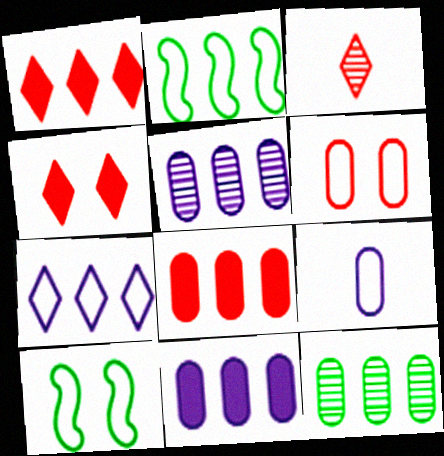[[1, 2, 5], 
[3, 10, 11]]